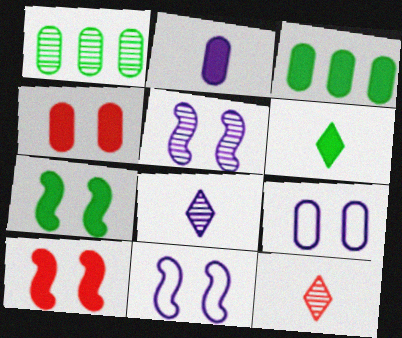[[1, 5, 12], 
[2, 3, 4], 
[3, 6, 7], 
[3, 11, 12]]